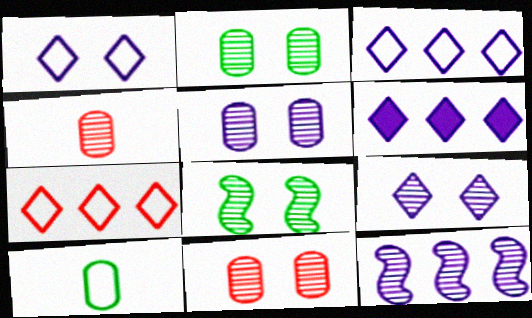[[2, 5, 11], 
[8, 9, 11]]